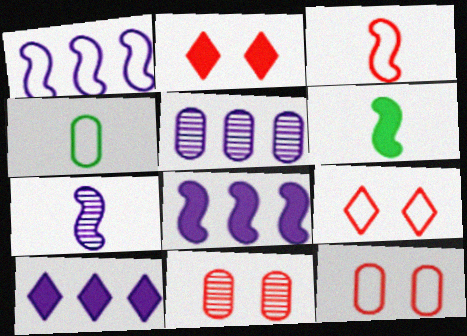[[1, 4, 9], 
[1, 5, 10], 
[3, 6, 7], 
[5, 6, 9]]